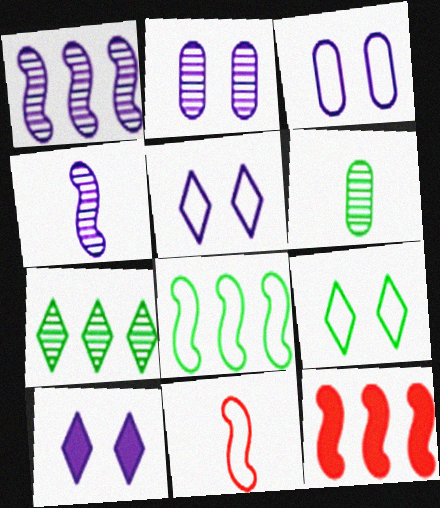[[1, 8, 12], 
[5, 6, 12]]